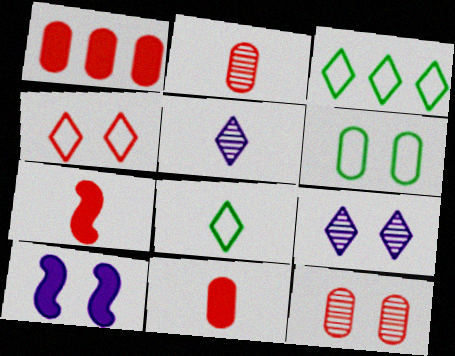[[2, 3, 10]]